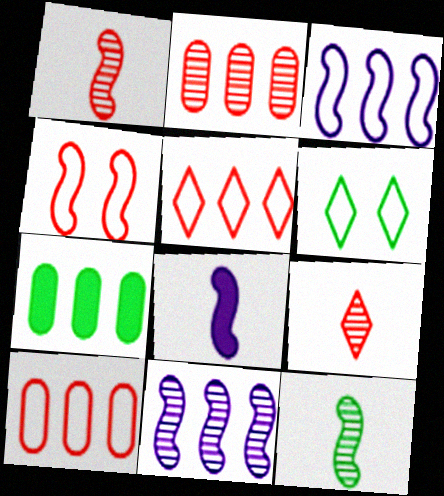[[2, 6, 8], 
[5, 7, 11], 
[6, 7, 12]]